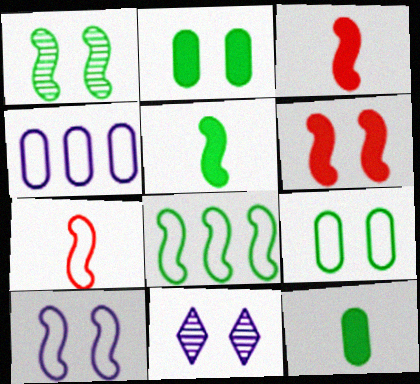[[1, 5, 8], 
[1, 6, 10], 
[6, 9, 11], 
[7, 8, 10]]